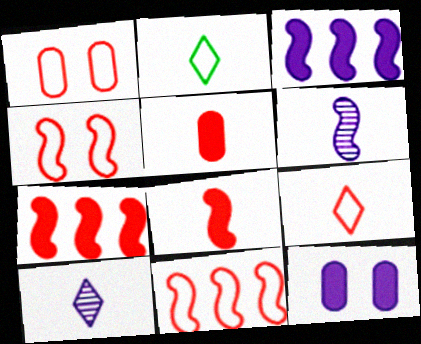[[1, 9, 11], 
[2, 5, 6]]